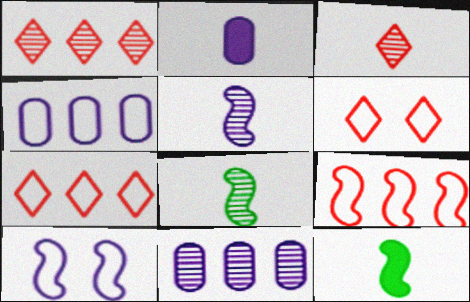[[6, 11, 12]]